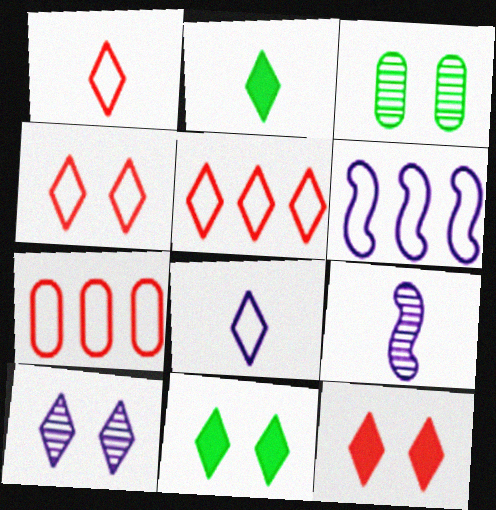[[1, 4, 5], 
[2, 5, 10], 
[4, 10, 11], 
[7, 9, 11]]